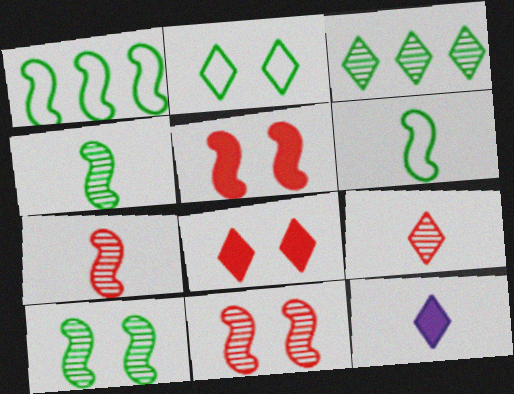[]